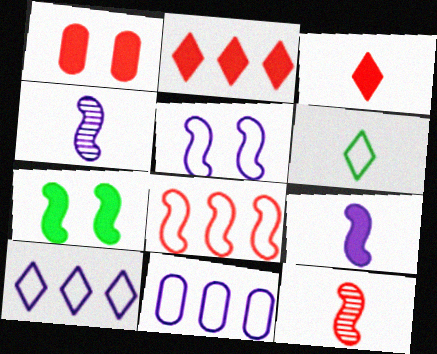[[4, 7, 8]]